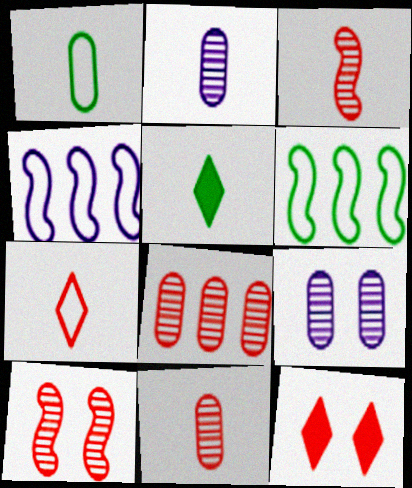[[2, 6, 12]]